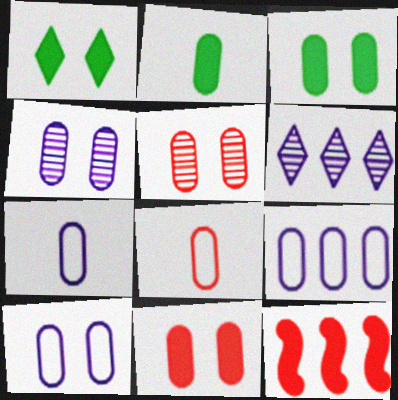[[2, 5, 9], 
[3, 5, 10], 
[7, 9, 10]]